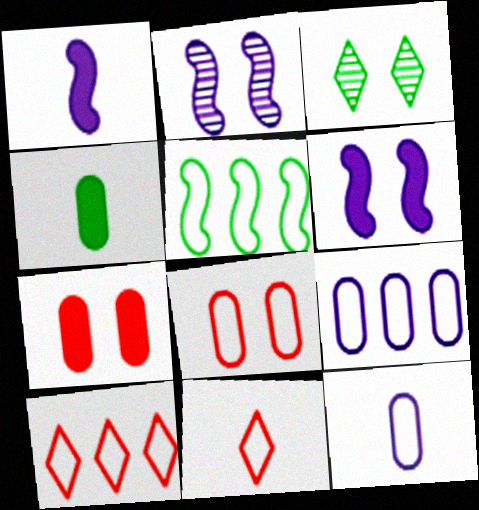[[2, 4, 10], 
[3, 4, 5], 
[3, 6, 8], 
[5, 9, 10]]